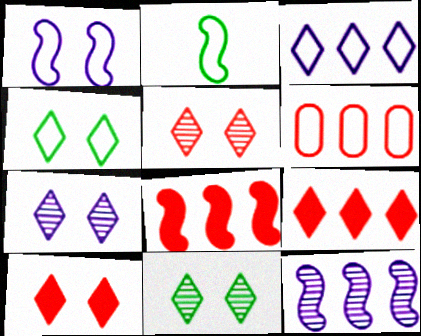[[4, 7, 10], 
[5, 7, 11]]